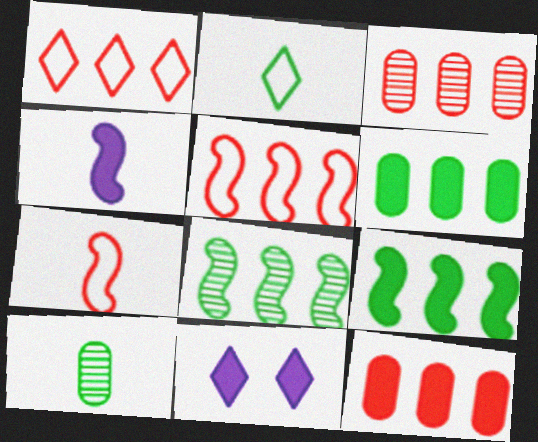[[5, 10, 11]]